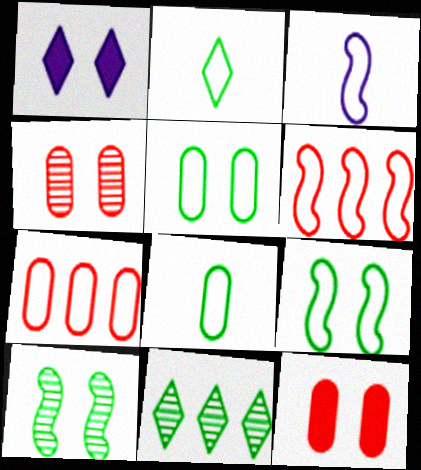[[1, 4, 9], 
[3, 6, 9], 
[3, 11, 12]]